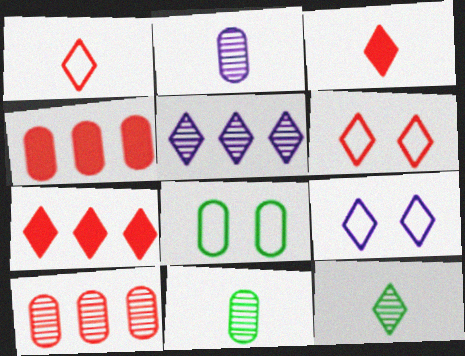[[2, 4, 8], 
[7, 9, 12]]